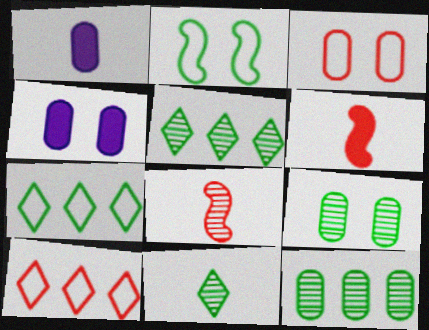[[1, 3, 12], 
[3, 4, 9], 
[4, 7, 8]]